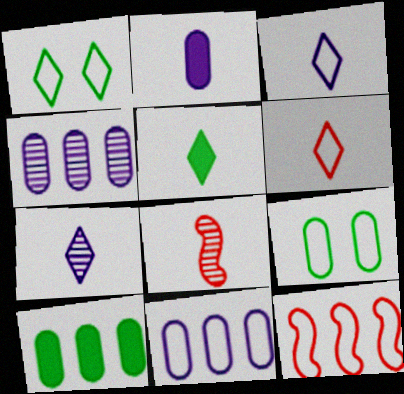[[3, 9, 12], 
[5, 6, 7]]